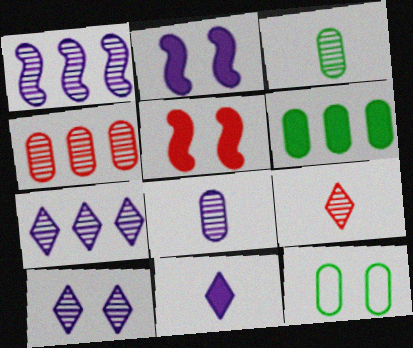[[1, 8, 10], 
[3, 6, 12], 
[5, 6, 11], 
[5, 10, 12]]